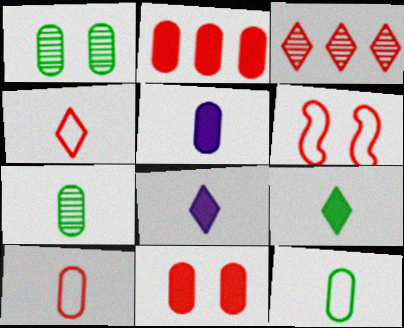[[5, 7, 10]]